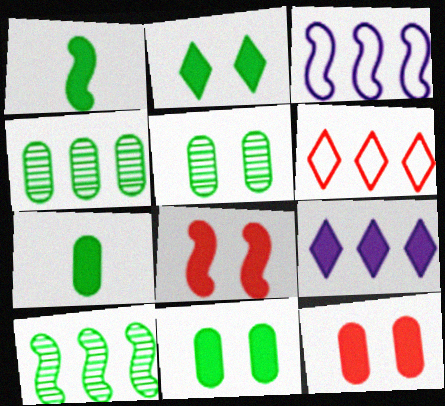[[1, 9, 12], 
[7, 8, 9]]